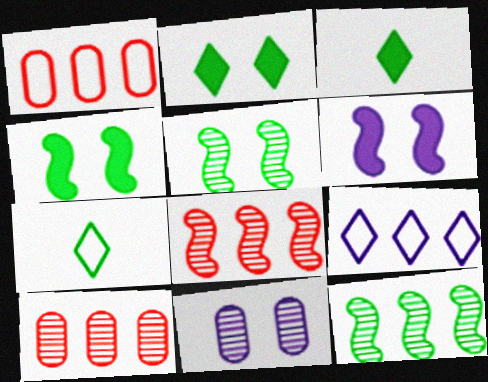[[6, 7, 10]]